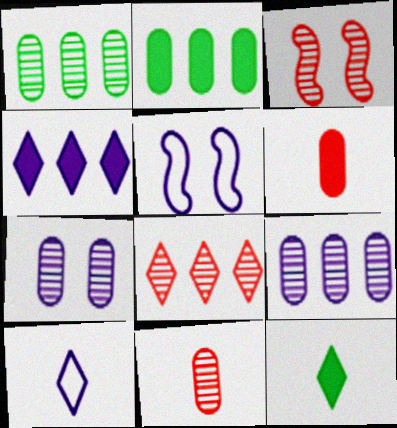[[1, 7, 11], 
[2, 3, 10], 
[3, 8, 11]]